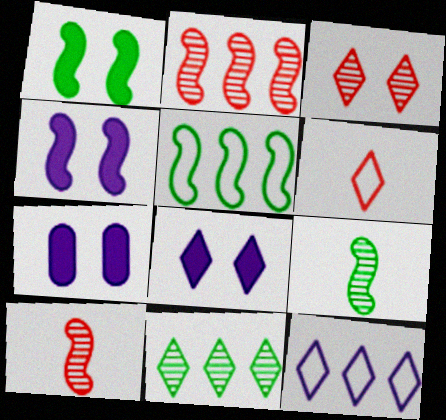[[1, 5, 9], 
[4, 5, 10], 
[4, 7, 8], 
[6, 8, 11]]